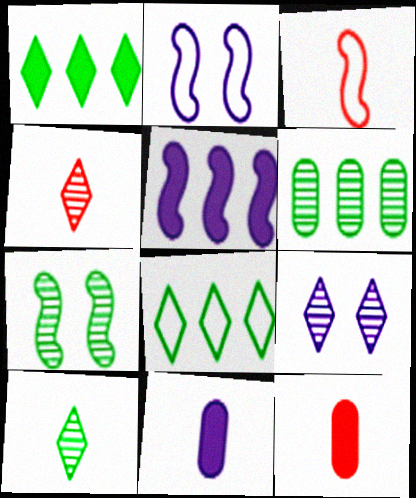[[3, 4, 12], 
[3, 5, 7], 
[3, 10, 11], 
[6, 7, 10]]